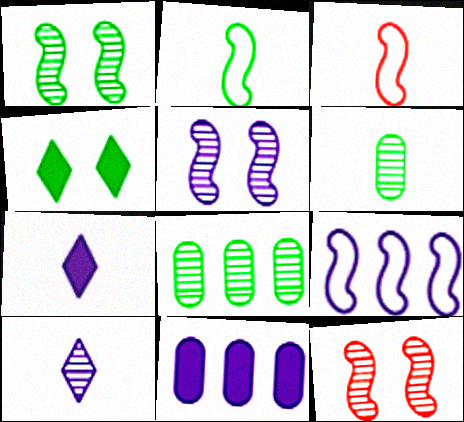[[1, 5, 12], 
[2, 4, 8], 
[3, 6, 7], 
[8, 10, 12]]